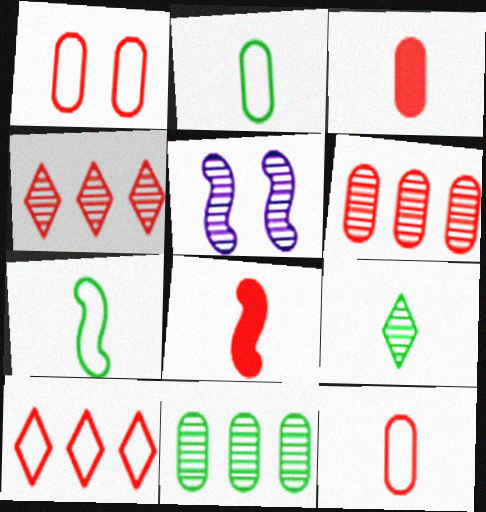[[1, 3, 6], 
[1, 4, 8], 
[5, 6, 9]]